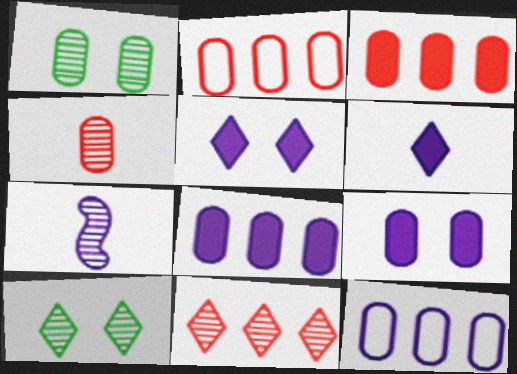[[1, 7, 11], 
[5, 7, 12]]